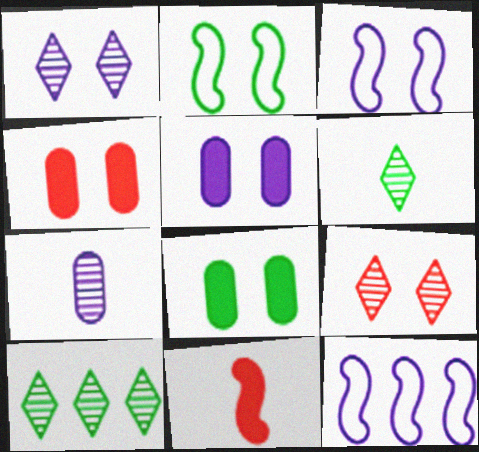[[1, 2, 4], 
[1, 3, 5], 
[2, 5, 9], 
[3, 8, 9], 
[4, 5, 8], 
[4, 6, 12]]